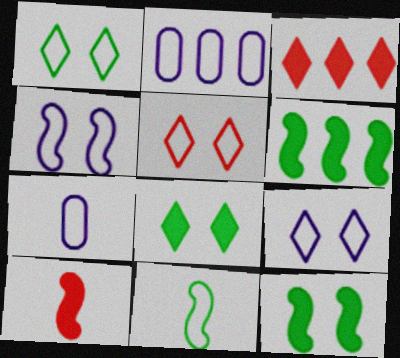[[1, 5, 9], 
[2, 5, 11]]